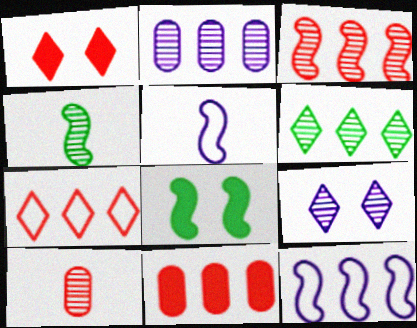[[2, 3, 6], 
[3, 5, 8], 
[3, 7, 11], 
[6, 11, 12]]